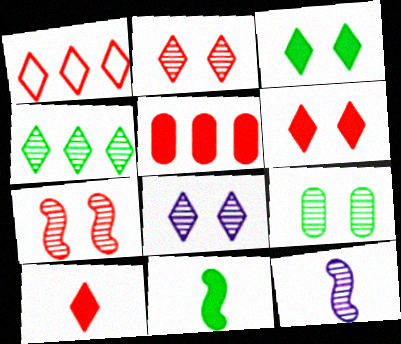[[1, 2, 10], 
[7, 8, 9]]